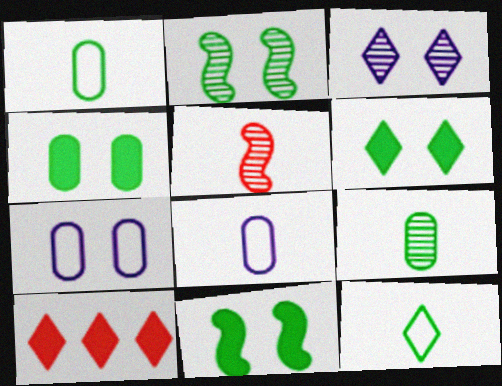[[2, 8, 10], 
[3, 10, 12], 
[4, 6, 11]]